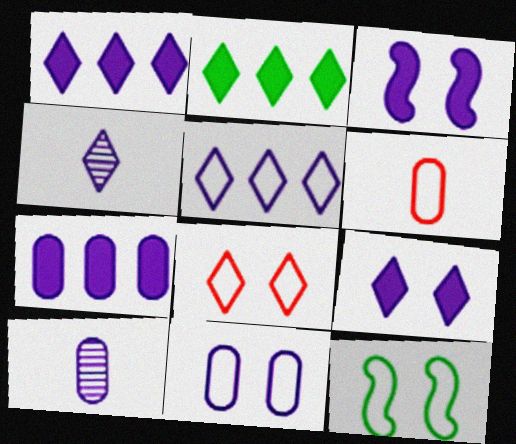[[2, 4, 8], 
[3, 5, 10], 
[4, 5, 9], 
[5, 6, 12], 
[7, 10, 11], 
[8, 11, 12]]